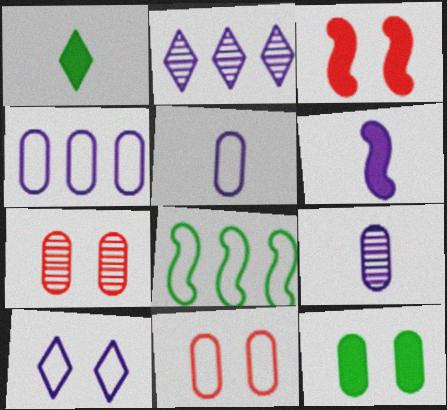[]